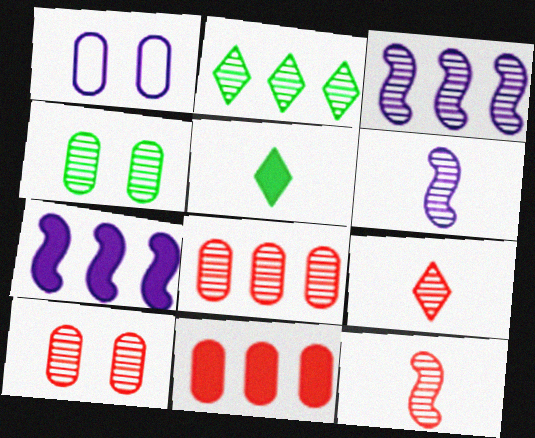[[2, 3, 8], 
[2, 6, 10], 
[3, 4, 9]]